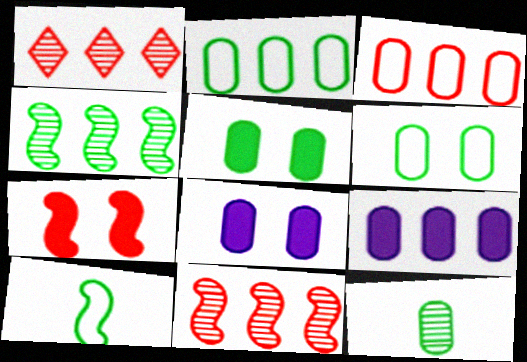[[1, 8, 10], 
[2, 5, 12], 
[3, 8, 12]]